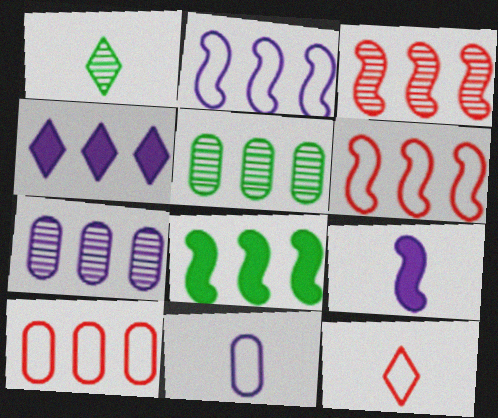[[2, 3, 8], 
[2, 4, 7], 
[4, 5, 6]]